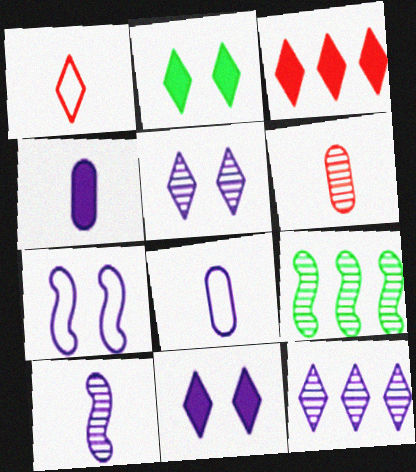[[1, 2, 12], 
[4, 7, 12], 
[5, 6, 9]]